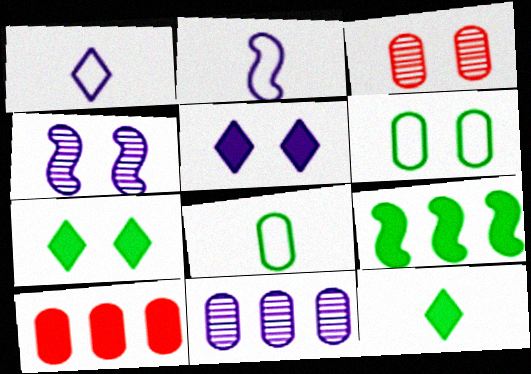[[1, 3, 9], 
[2, 5, 11]]